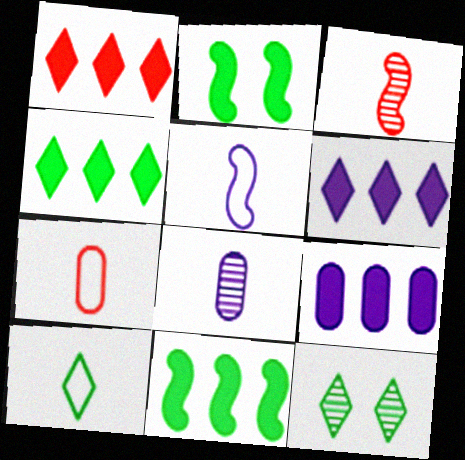[[1, 4, 6], 
[1, 9, 11], 
[4, 10, 12], 
[5, 7, 10]]